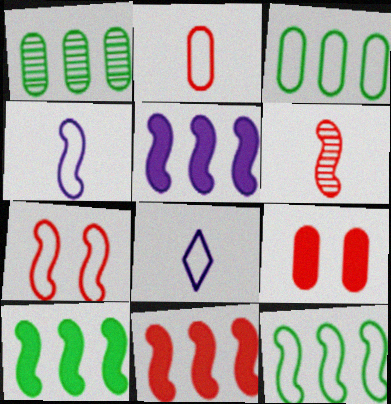[[3, 7, 8], 
[4, 7, 12], 
[5, 10, 11], 
[6, 7, 11]]